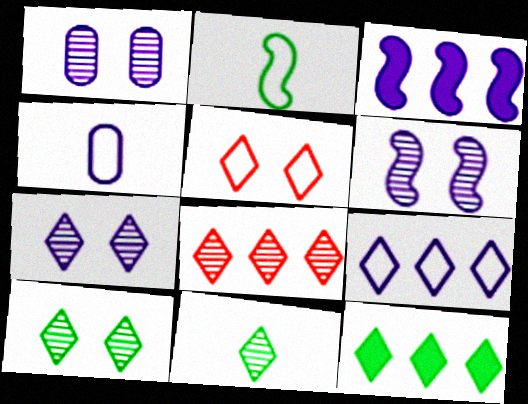[[1, 6, 7], 
[3, 4, 7], 
[7, 8, 11], 
[8, 9, 12]]